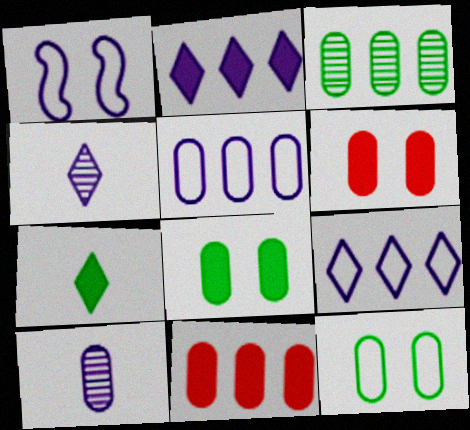[[1, 2, 10], 
[3, 5, 11], 
[10, 11, 12]]